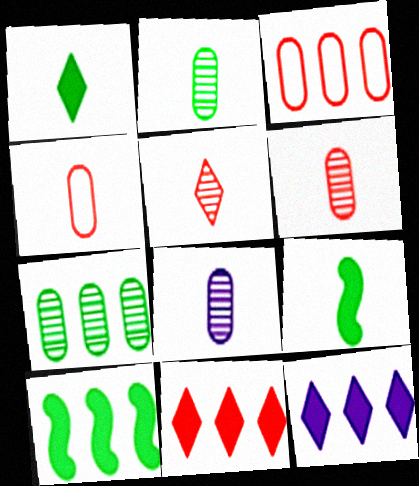[[2, 6, 8]]